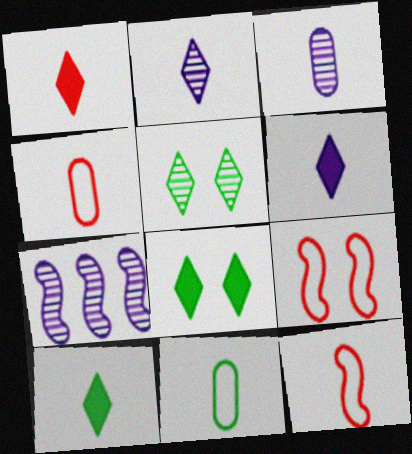[[1, 6, 10], 
[3, 10, 12], 
[4, 7, 8]]